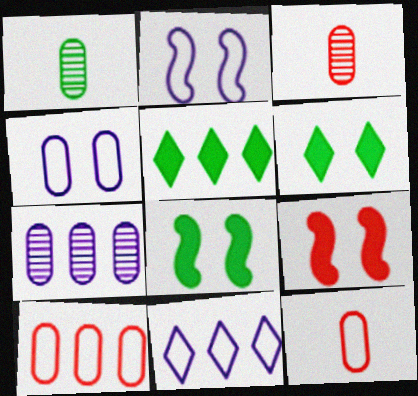[[1, 9, 11], 
[2, 3, 5], 
[3, 8, 11]]